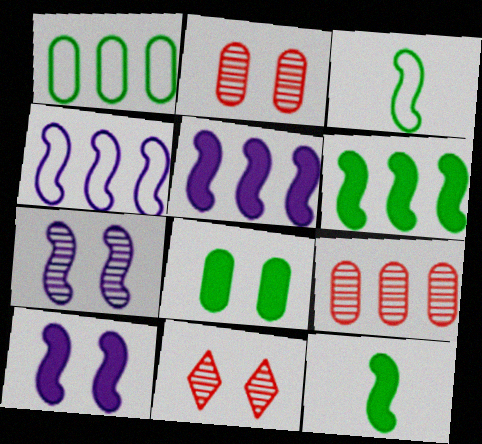[]